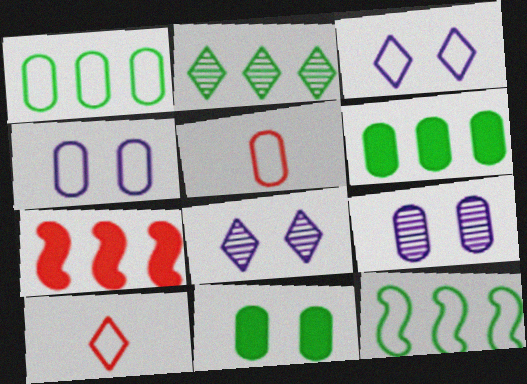[[1, 4, 5], 
[2, 6, 12], 
[3, 5, 12], 
[4, 10, 12], 
[5, 6, 9]]